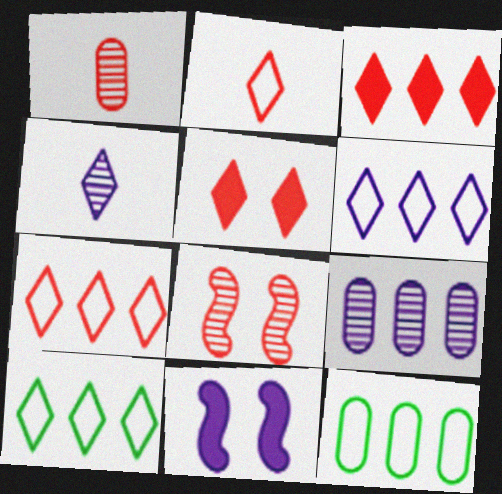[[1, 10, 11], 
[4, 5, 10], 
[6, 7, 10]]